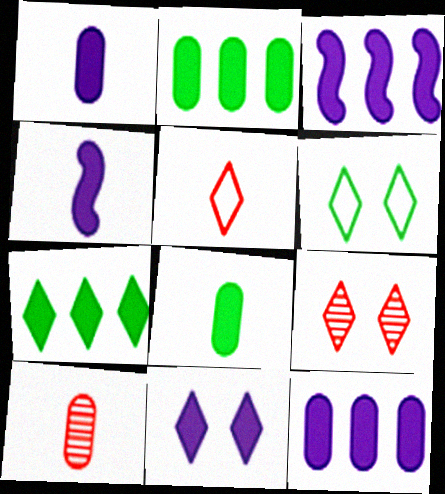[[1, 3, 11], 
[3, 6, 10], 
[4, 11, 12], 
[6, 9, 11]]